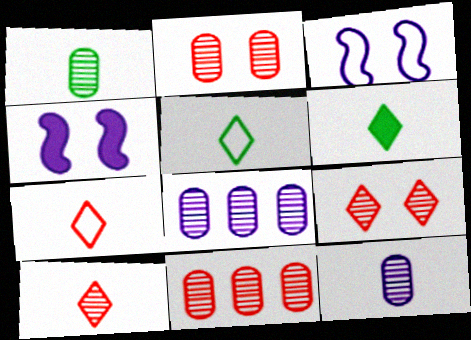[[1, 2, 8], 
[3, 6, 11], 
[4, 5, 11]]